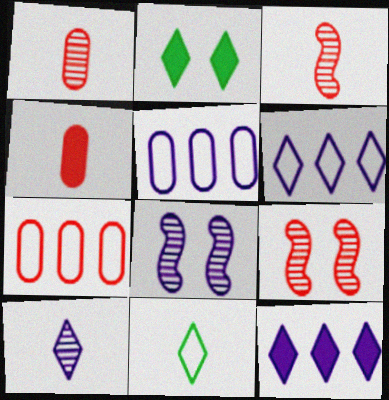[[2, 3, 5]]